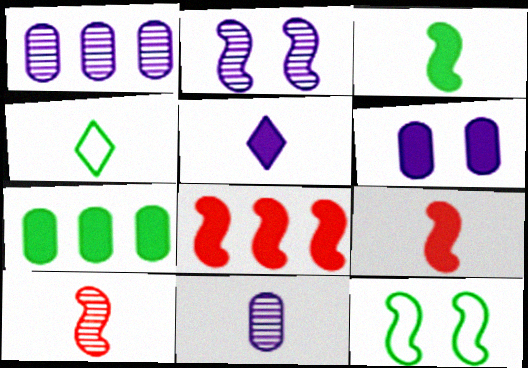[[4, 9, 11]]